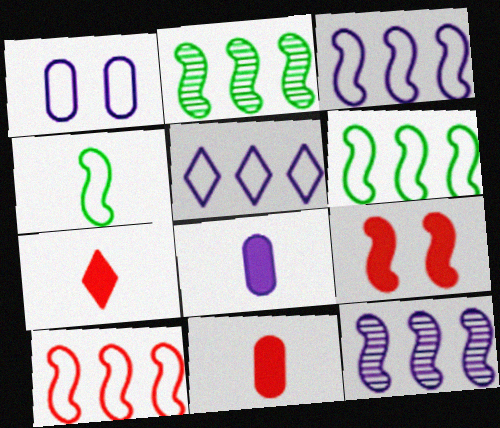[[1, 2, 7], 
[3, 6, 10], 
[4, 9, 12]]